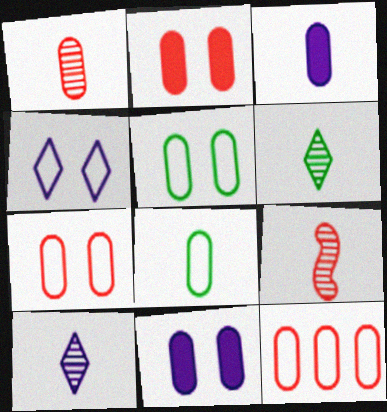[[1, 2, 12], 
[1, 3, 8]]